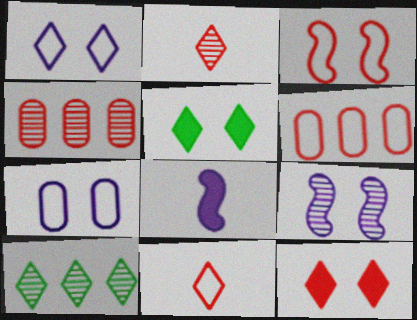[[3, 6, 11]]